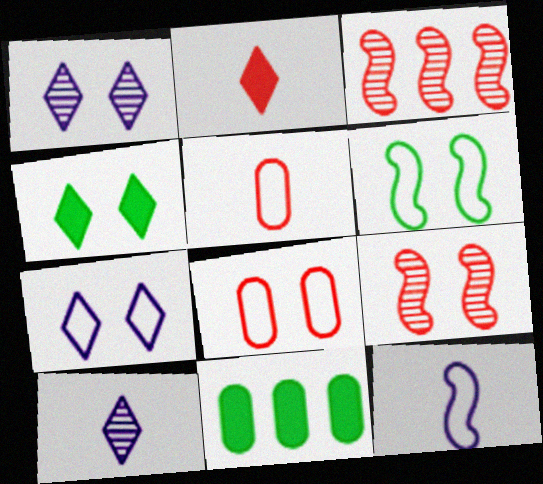[[2, 3, 8], 
[6, 7, 8]]